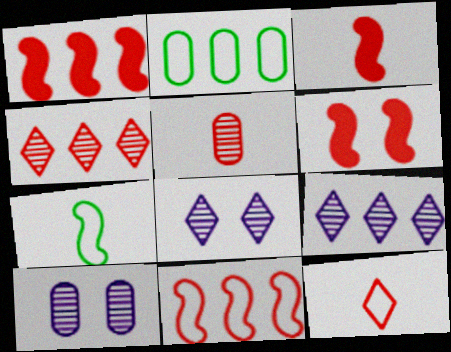[[1, 2, 9], 
[1, 3, 6], 
[2, 3, 8], 
[3, 5, 12]]